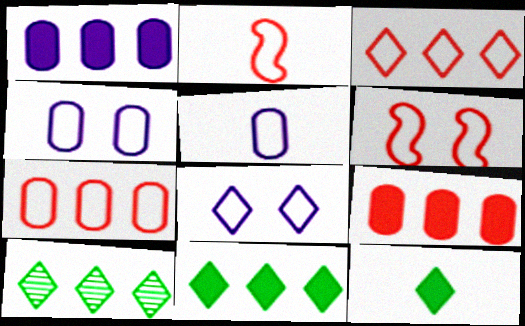[]